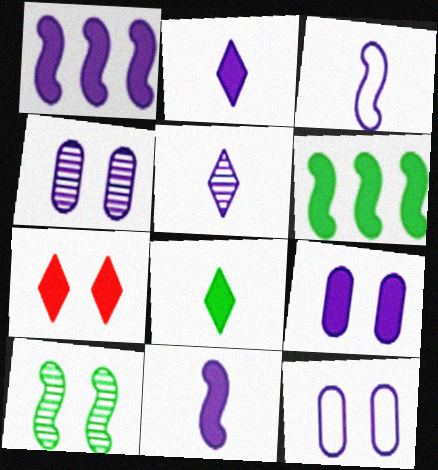[[1, 2, 9], 
[1, 5, 12], 
[4, 9, 12], 
[7, 10, 12]]